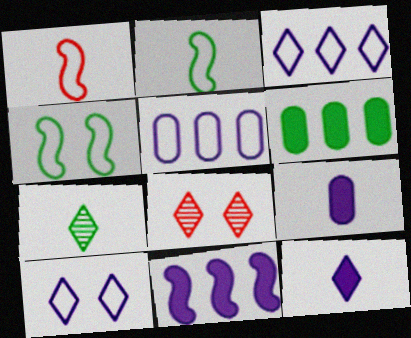[[1, 7, 9], 
[4, 6, 7]]